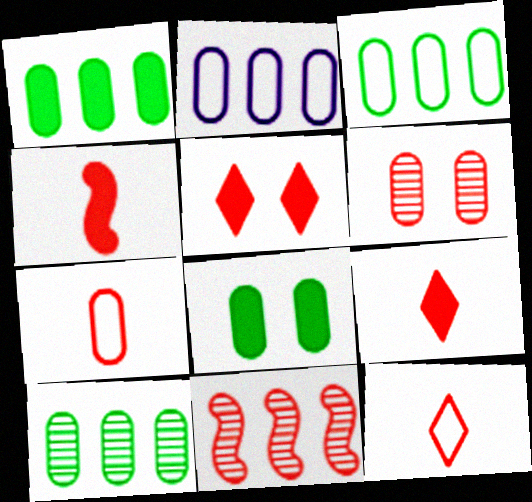[[1, 3, 10], 
[5, 7, 11]]